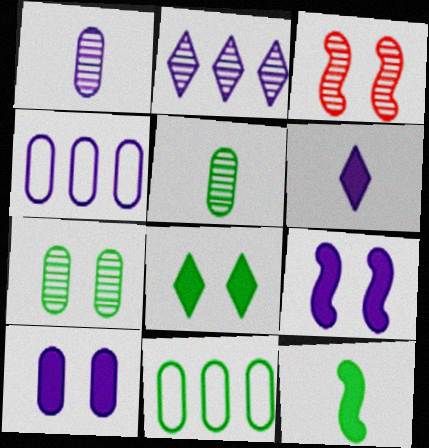[[1, 4, 10], 
[2, 3, 5], 
[3, 6, 11]]